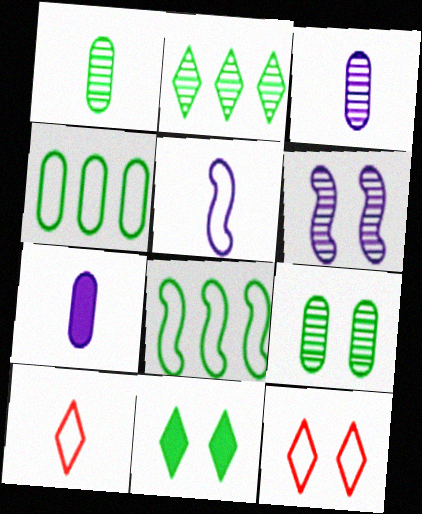[[1, 8, 11], 
[4, 5, 12]]